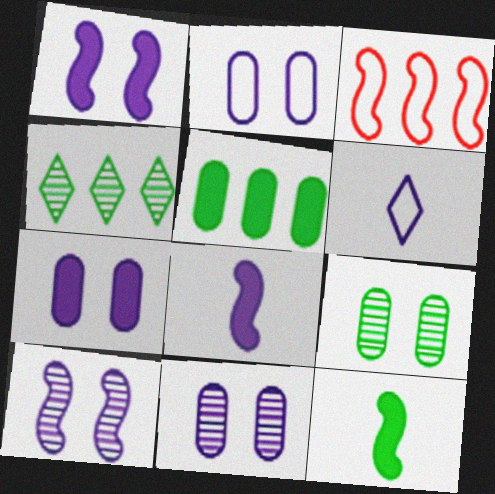[[2, 7, 11], 
[3, 10, 12]]